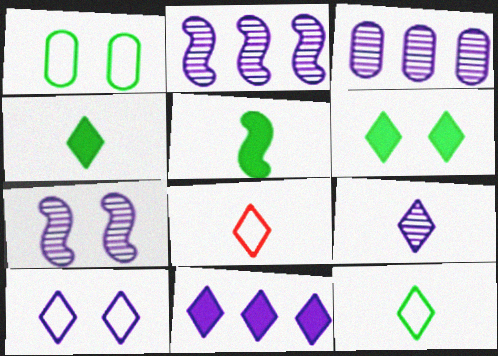[[3, 7, 9], 
[4, 8, 9], 
[9, 10, 11]]